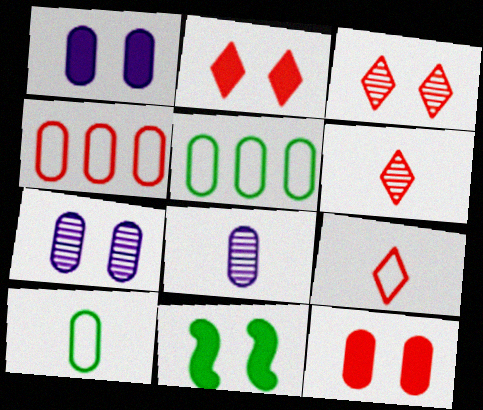[[1, 2, 11], 
[5, 8, 12]]